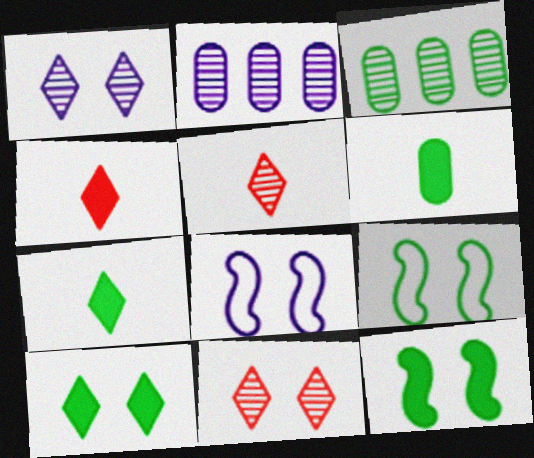[[2, 4, 9], 
[3, 4, 8], 
[3, 7, 9]]